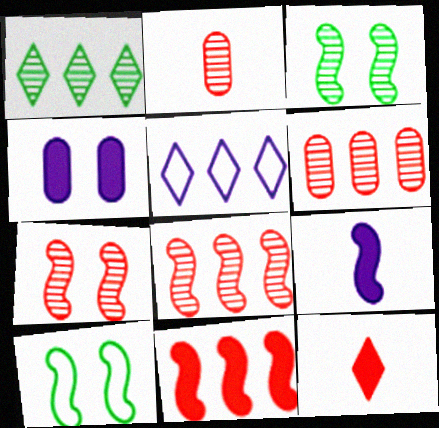[[8, 9, 10]]